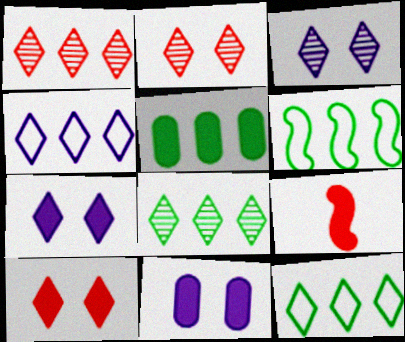[[5, 6, 8], 
[5, 7, 9]]